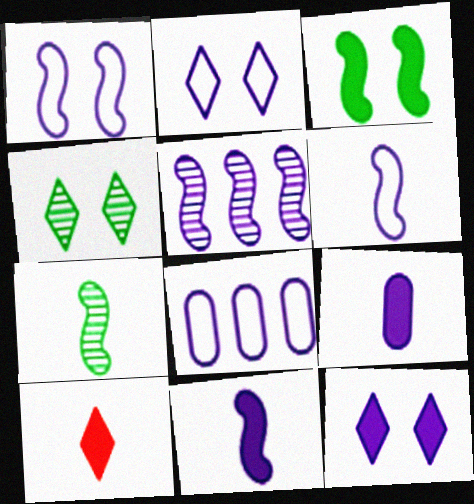[[1, 5, 11], 
[2, 5, 9], 
[2, 6, 8]]